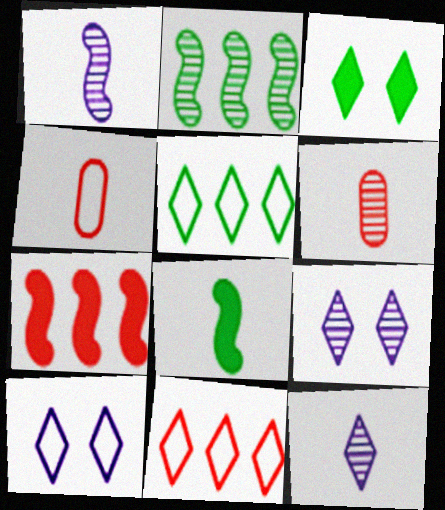[[2, 6, 9], 
[3, 11, 12], 
[4, 8, 12]]